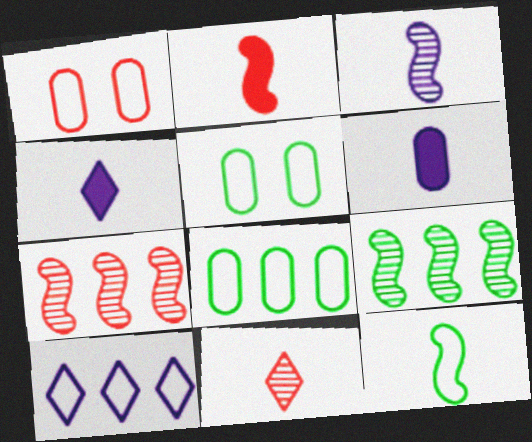[[1, 4, 9], 
[1, 10, 12], 
[2, 3, 12], 
[4, 5, 7], 
[6, 11, 12]]